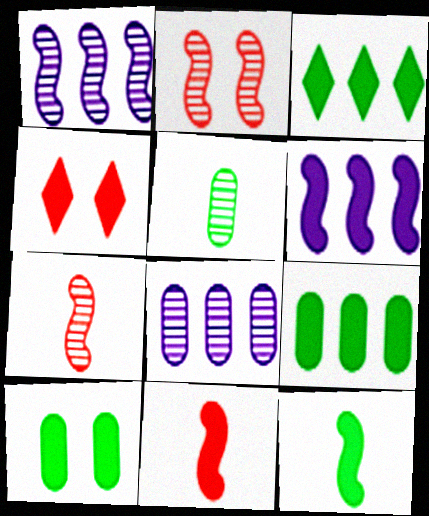[[3, 10, 12]]